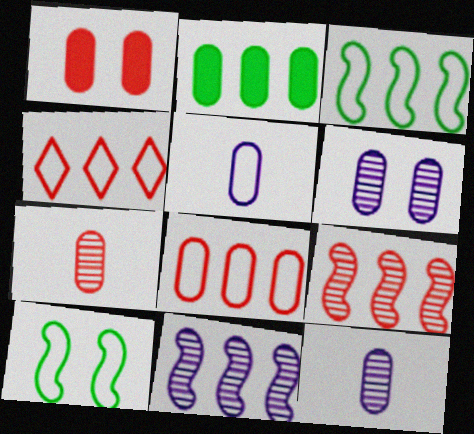[[1, 7, 8], 
[2, 4, 11], 
[4, 5, 10]]